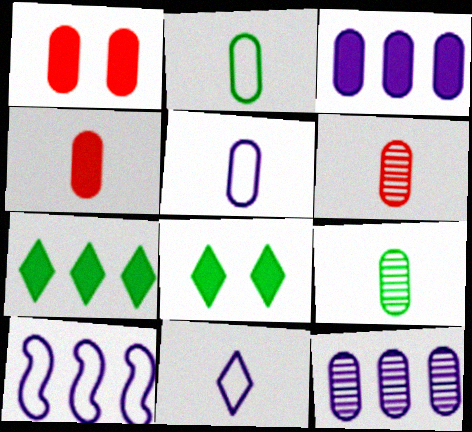[[1, 2, 12], 
[4, 5, 9], 
[6, 8, 10]]